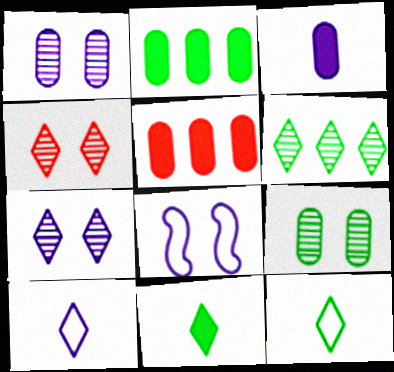[]